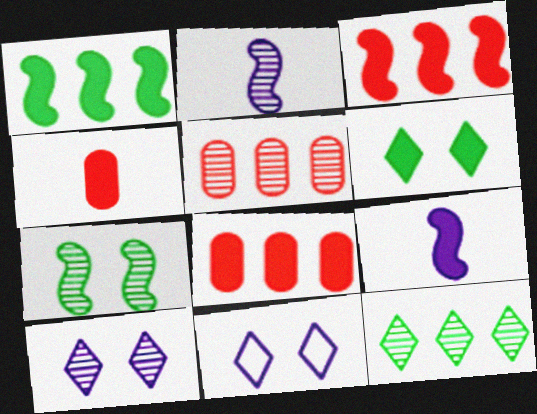[[6, 8, 9]]